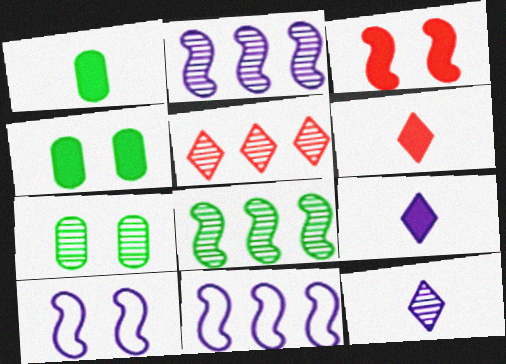[[1, 5, 10], 
[6, 7, 11]]